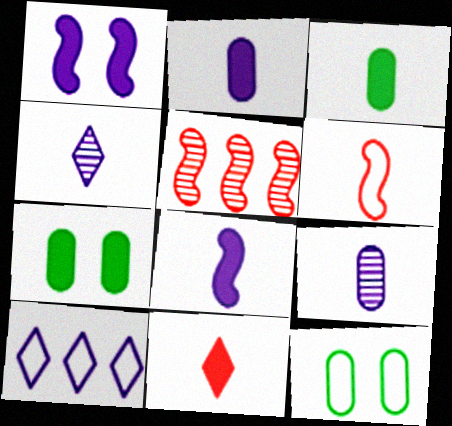[[1, 9, 10], 
[3, 4, 6], 
[3, 8, 11], 
[6, 10, 12]]